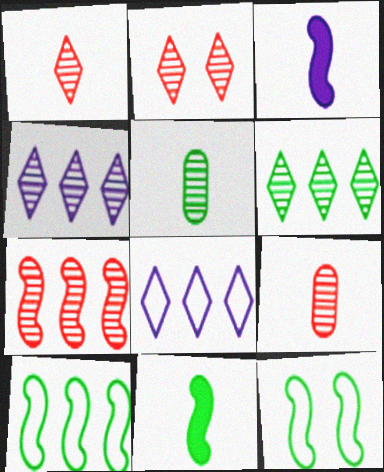[[2, 7, 9], 
[3, 7, 12]]